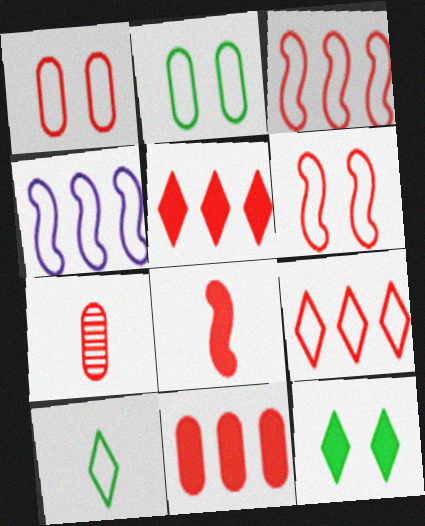[[1, 4, 10], 
[1, 7, 11], 
[4, 7, 12], 
[5, 6, 7]]